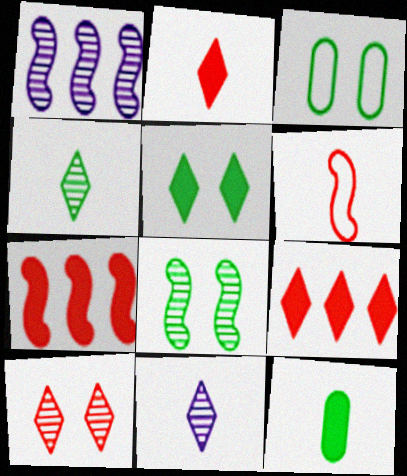[[1, 2, 3], 
[3, 5, 8], 
[3, 7, 11], 
[6, 11, 12]]